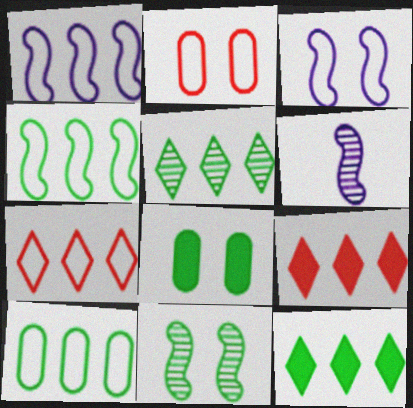[[1, 7, 10], 
[2, 6, 12], 
[6, 7, 8]]